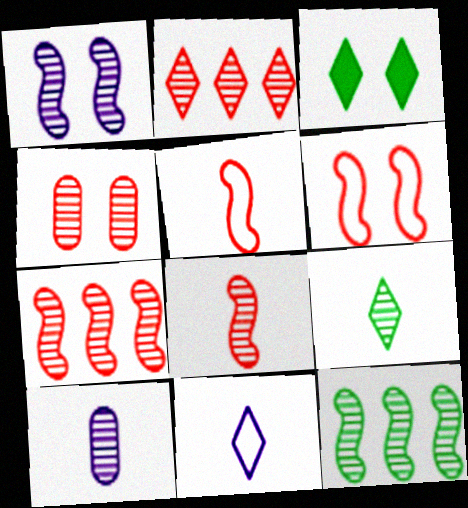[[1, 8, 12], 
[2, 3, 11], 
[2, 4, 8], 
[8, 9, 10]]